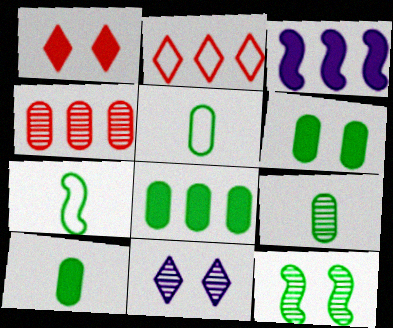[[1, 3, 10], 
[5, 9, 10], 
[6, 8, 10]]